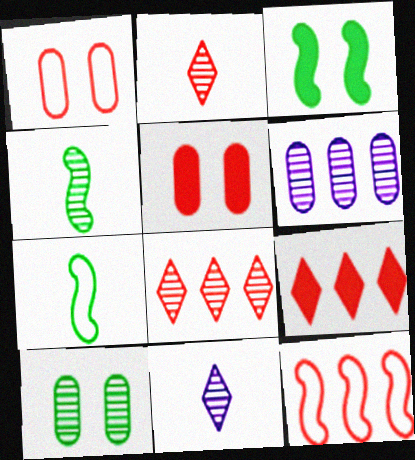[[2, 5, 12]]